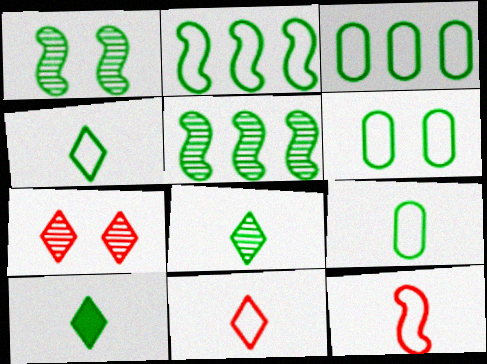[[1, 3, 10], 
[2, 4, 6], 
[3, 6, 9], 
[4, 8, 10], 
[5, 6, 10]]